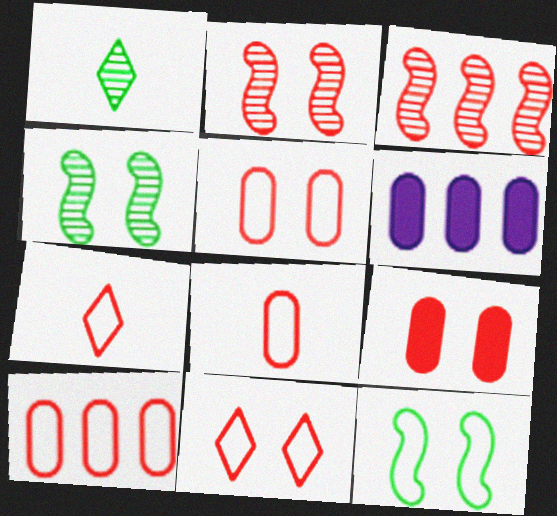[[2, 9, 11], 
[3, 7, 9], 
[4, 6, 7], 
[5, 8, 10]]